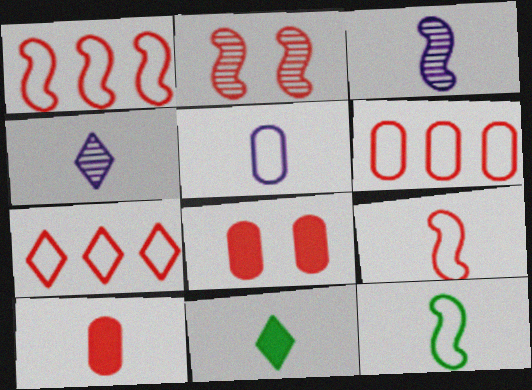[[1, 6, 7], 
[2, 7, 10], 
[4, 10, 12]]